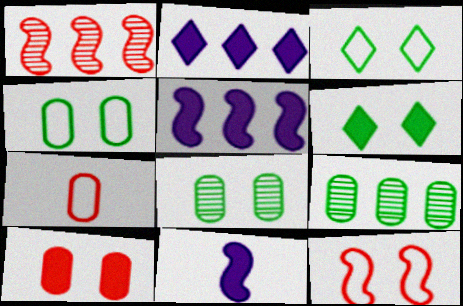[]